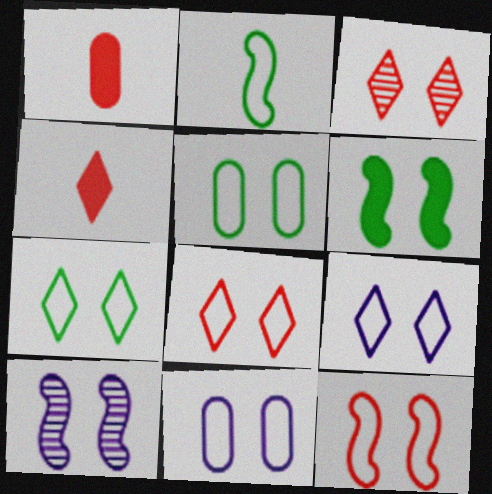[[3, 6, 11], 
[5, 9, 12], 
[6, 10, 12], 
[7, 8, 9], 
[7, 11, 12]]